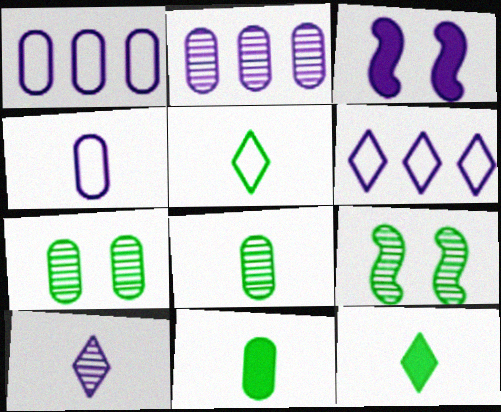[[1, 3, 10]]